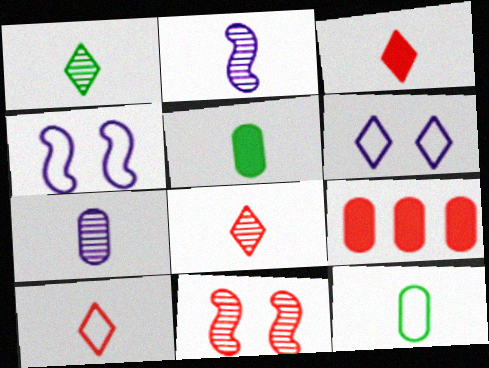[[1, 4, 9], 
[2, 3, 12], 
[2, 5, 10], 
[3, 8, 10], 
[9, 10, 11]]